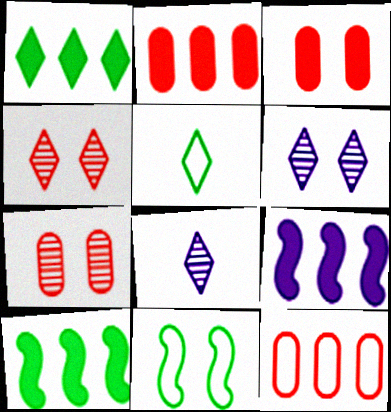[[1, 2, 9], 
[2, 8, 11], 
[3, 6, 11], 
[5, 7, 9]]